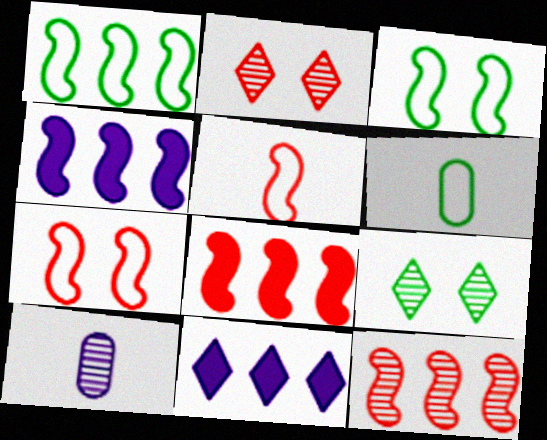[[1, 4, 12], 
[2, 4, 6], 
[9, 10, 12]]